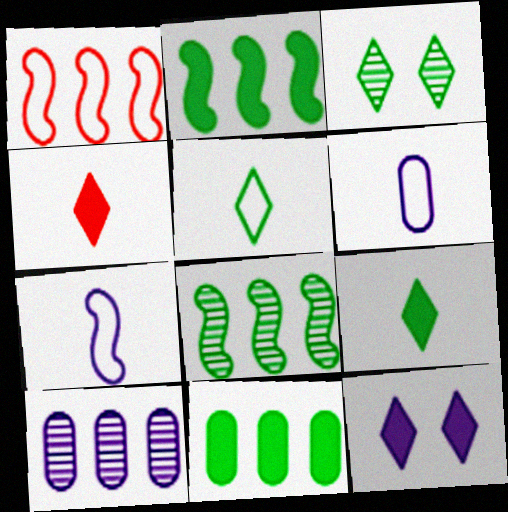[[7, 10, 12]]